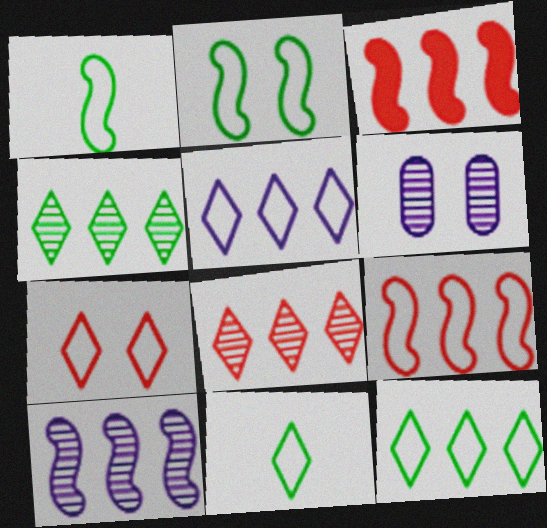[[3, 6, 11], 
[5, 7, 11]]